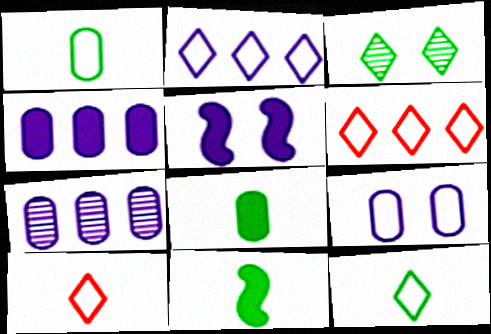[]